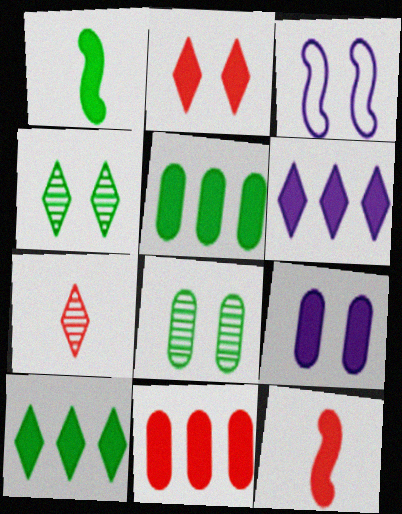[[2, 3, 8], 
[2, 11, 12], 
[3, 5, 7], 
[9, 10, 12]]